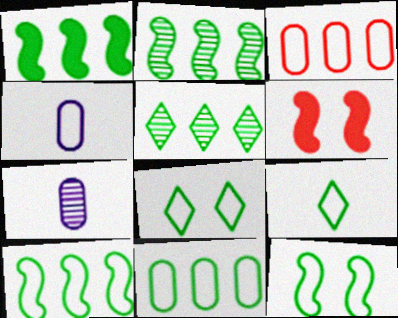[[1, 2, 10], 
[1, 5, 11], 
[4, 5, 6], 
[9, 11, 12]]